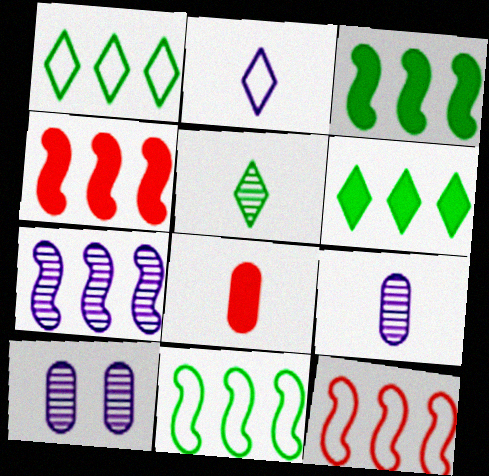[[3, 7, 12], 
[4, 7, 11]]